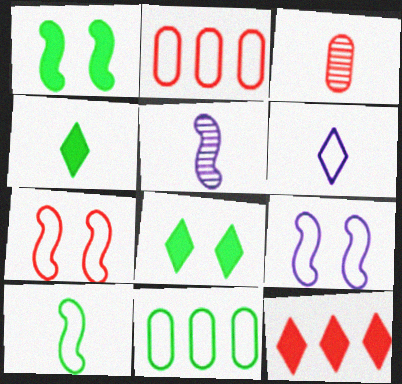[[2, 5, 8], 
[3, 7, 12], 
[6, 7, 11]]